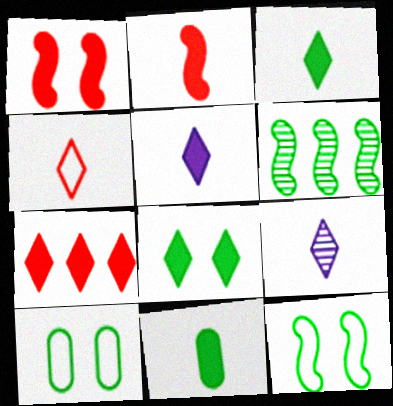[[2, 5, 11], 
[3, 4, 9], 
[3, 6, 10], 
[5, 7, 8]]